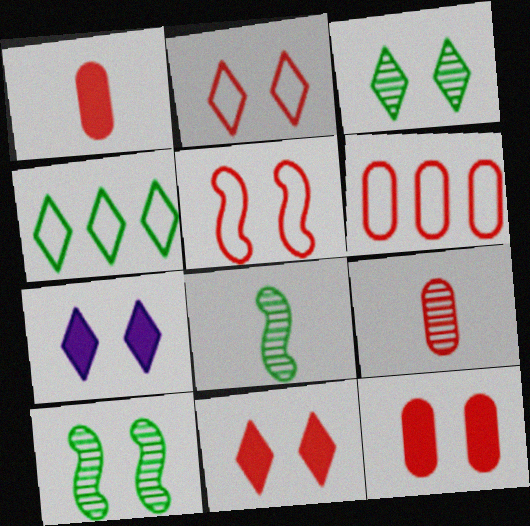[[2, 3, 7], 
[6, 7, 8], 
[6, 9, 12]]